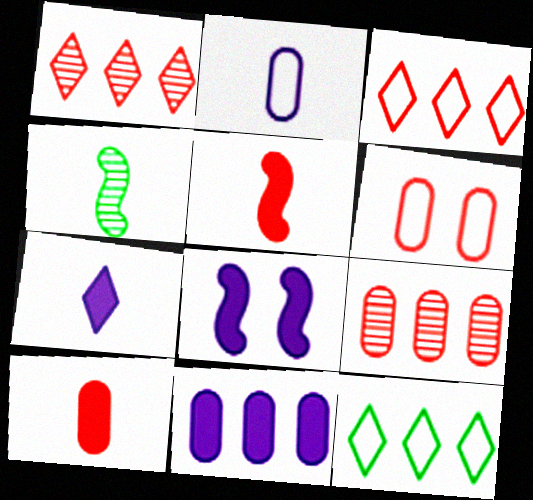[[1, 5, 6], 
[6, 9, 10], 
[7, 8, 11]]